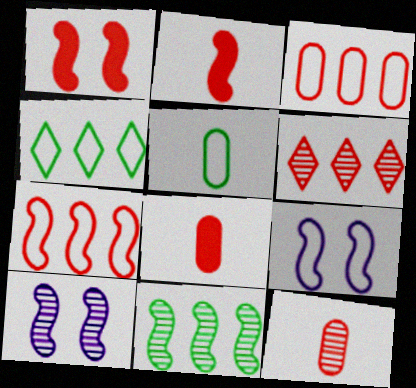[[2, 9, 11], 
[4, 8, 10]]